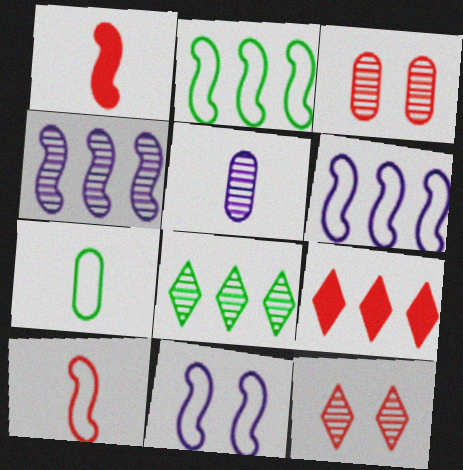[[2, 10, 11], 
[3, 9, 10]]